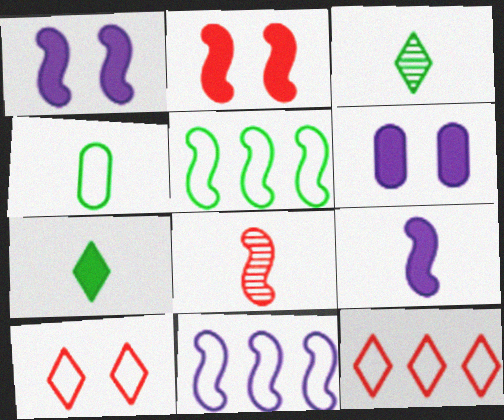[[1, 5, 8], 
[4, 10, 11]]